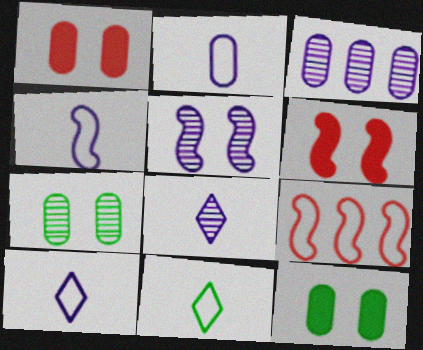[[2, 4, 10], 
[3, 5, 8], 
[3, 6, 11], 
[8, 9, 12]]